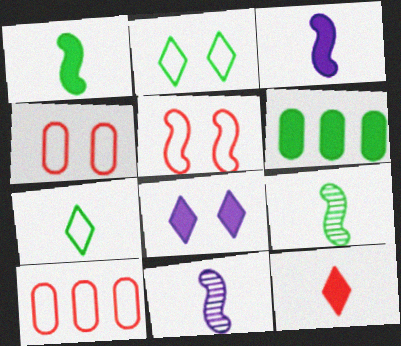[[2, 6, 9], 
[8, 9, 10]]